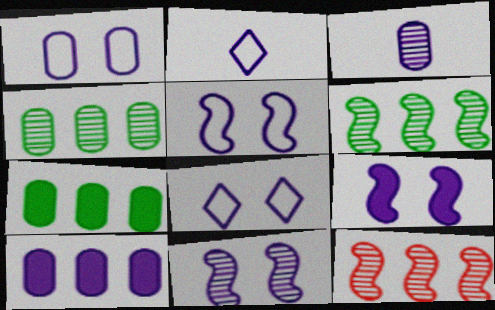[[1, 3, 10], 
[1, 5, 8], 
[2, 10, 11], 
[5, 9, 11]]